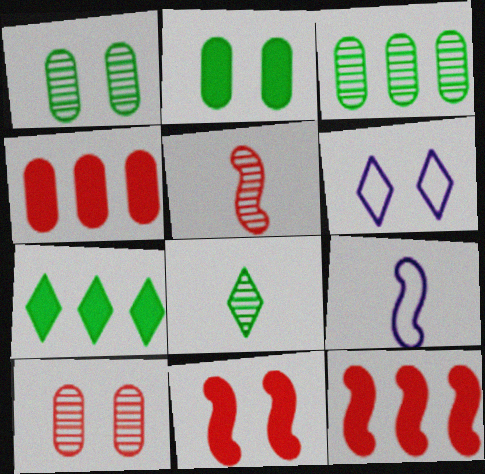[[1, 6, 11], 
[7, 9, 10]]